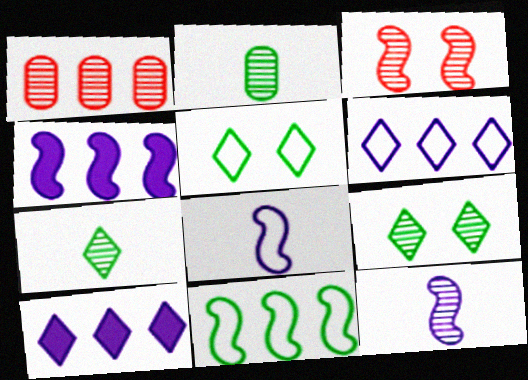[[1, 9, 12], 
[1, 10, 11]]